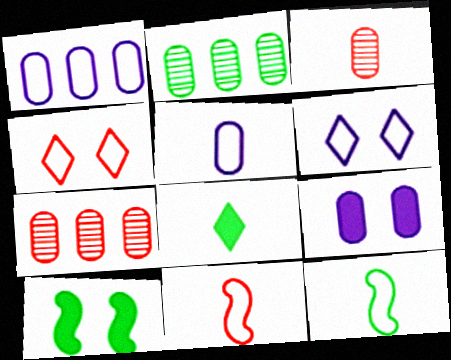[[1, 4, 12]]